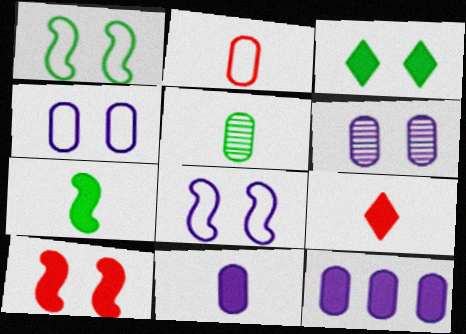[[2, 5, 11], 
[7, 9, 11]]